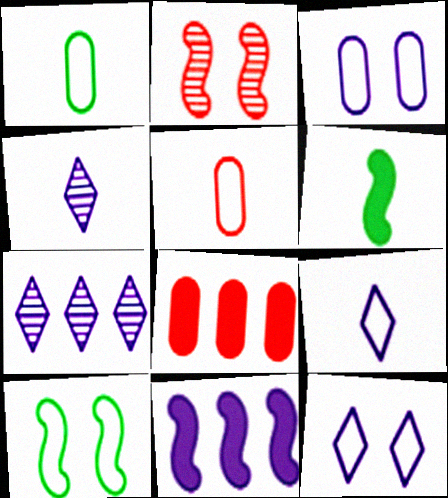[[3, 4, 11], 
[4, 5, 6], 
[4, 8, 10]]